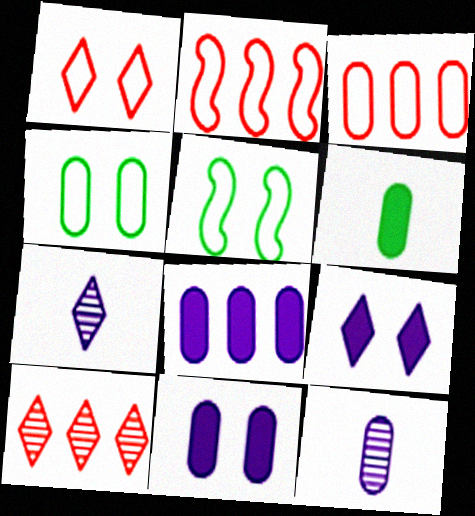[]